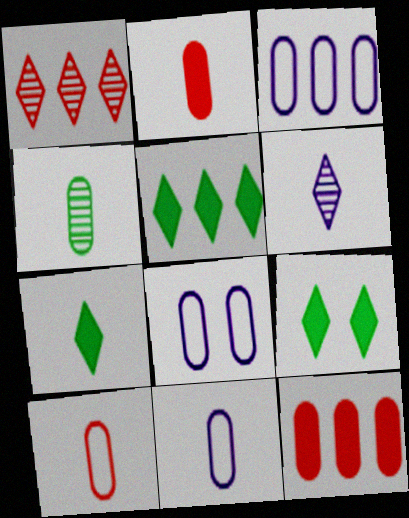[[2, 4, 11], 
[3, 8, 11], 
[4, 8, 12], 
[5, 7, 9]]